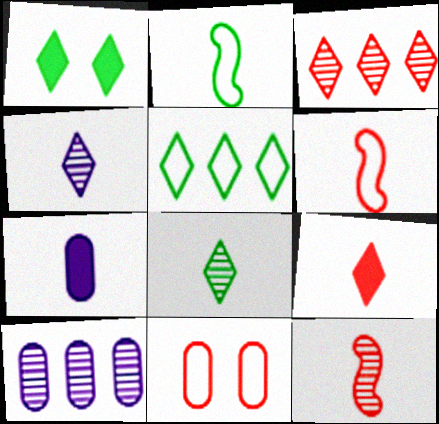[[1, 5, 8], 
[1, 6, 10], 
[6, 7, 8]]